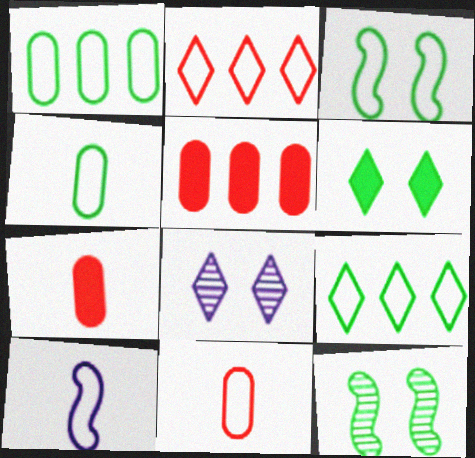[[3, 4, 9]]